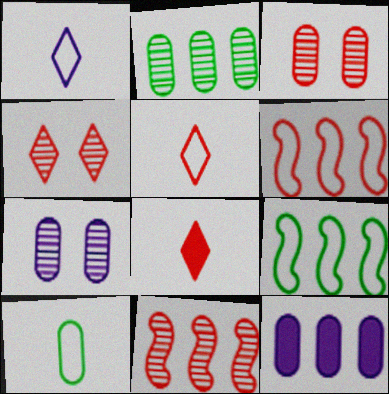[[3, 6, 8], 
[3, 10, 12], 
[7, 8, 9]]